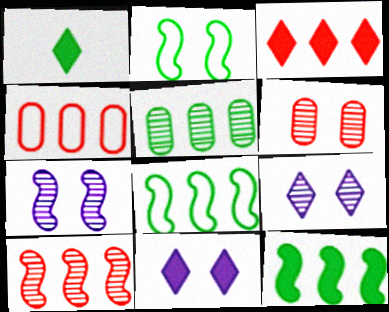[[1, 2, 5], 
[1, 3, 11], 
[1, 4, 7], 
[2, 6, 11], 
[3, 4, 10]]